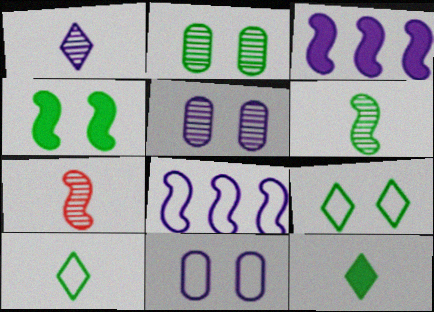[[1, 3, 11], 
[2, 4, 9], 
[4, 7, 8]]